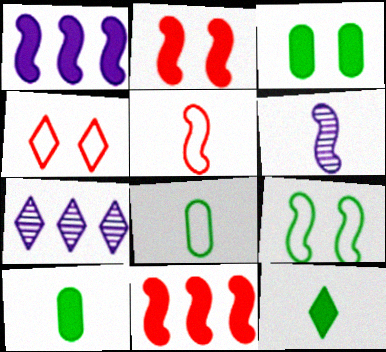[[2, 7, 8], 
[3, 5, 7], 
[4, 7, 12], 
[6, 9, 11]]